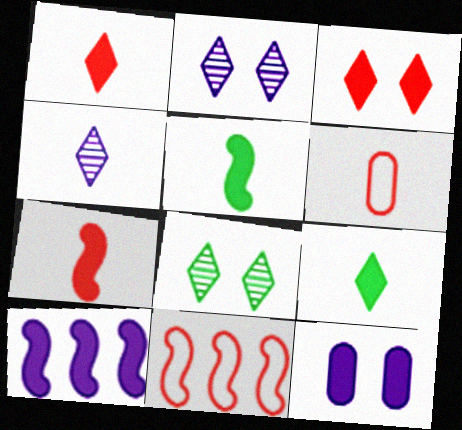[[4, 5, 6], 
[6, 8, 10]]